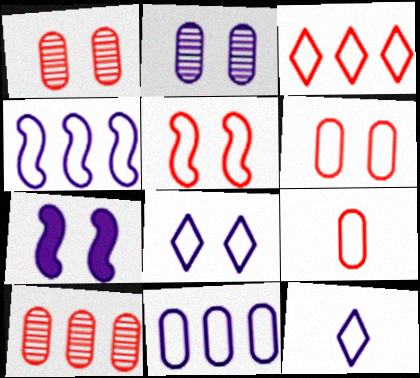[[2, 7, 8], 
[3, 5, 9]]